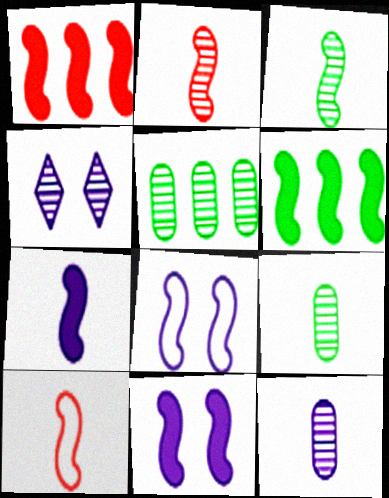[[1, 3, 8], 
[2, 4, 5], 
[2, 6, 8], 
[3, 7, 10]]